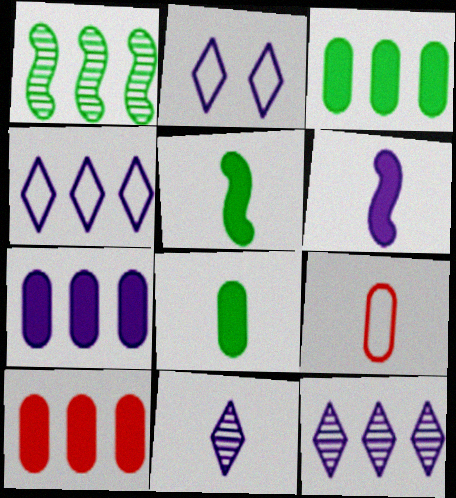[[1, 4, 10], 
[3, 7, 10], 
[5, 9, 11]]